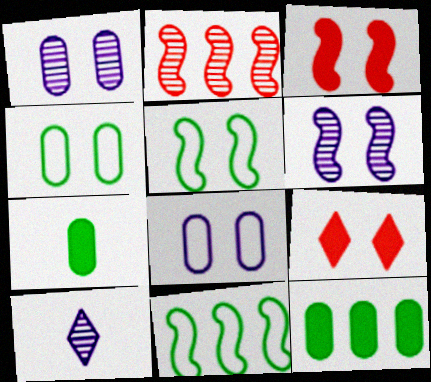[[1, 5, 9], 
[3, 5, 6], 
[4, 6, 9]]